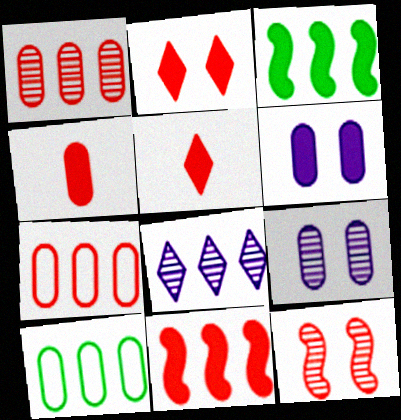[[2, 4, 11], 
[3, 5, 6], 
[3, 7, 8], 
[4, 9, 10], 
[5, 7, 12], 
[8, 10, 11]]